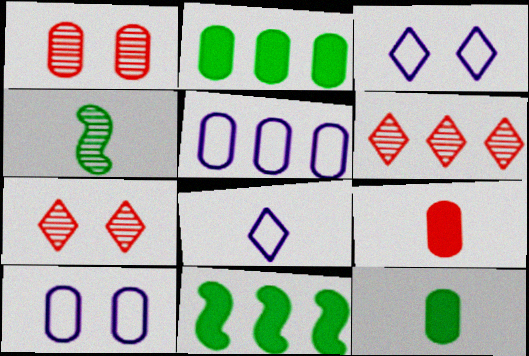[[1, 5, 12], 
[1, 8, 11], 
[4, 8, 9], 
[5, 6, 11]]